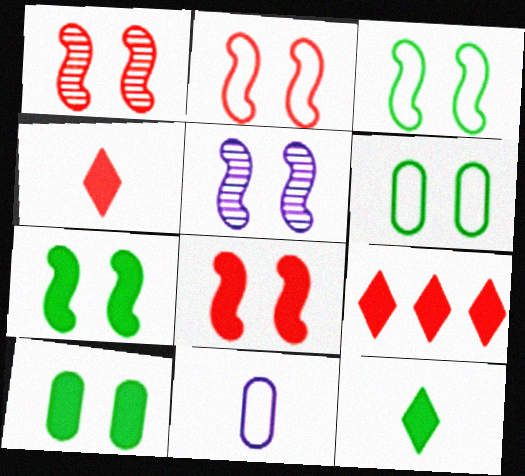[[1, 2, 8], 
[2, 5, 7], 
[3, 5, 8]]